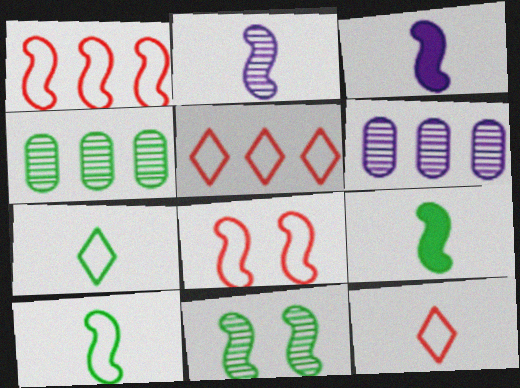[[1, 3, 11]]